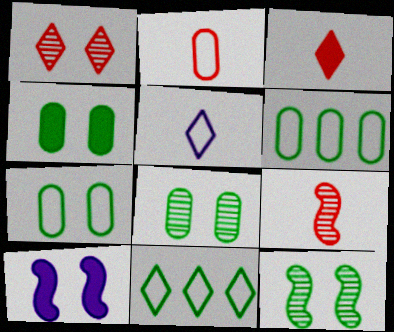[[1, 7, 10], 
[2, 3, 9], 
[4, 7, 8]]